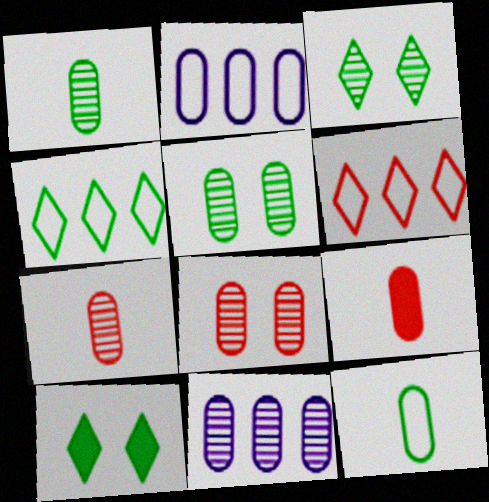[[1, 8, 11], 
[2, 5, 9], 
[5, 7, 11]]